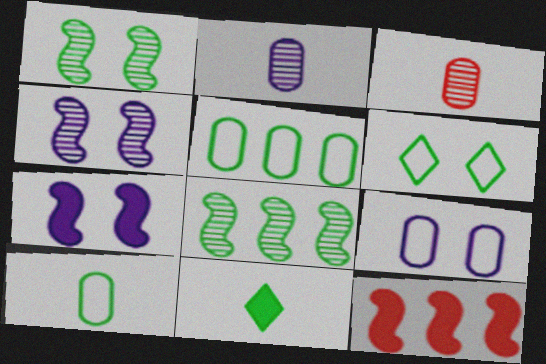[[1, 5, 11], 
[2, 6, 12]]